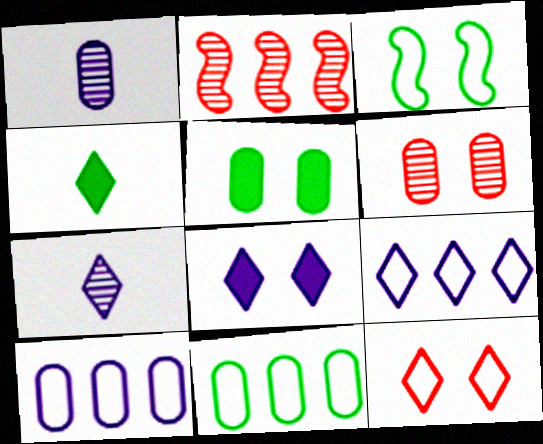[[3, 6, 8], 
[7, 8, 9]]